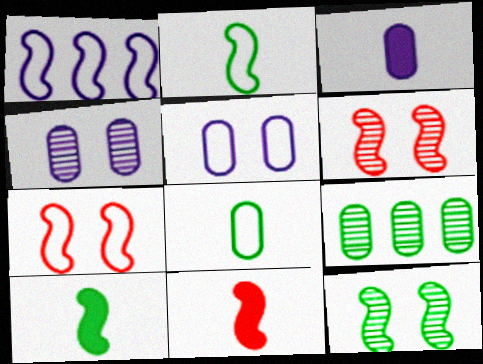[[1, 2, 7], 
[1, 6, 10], 
[1, 11, 12]]